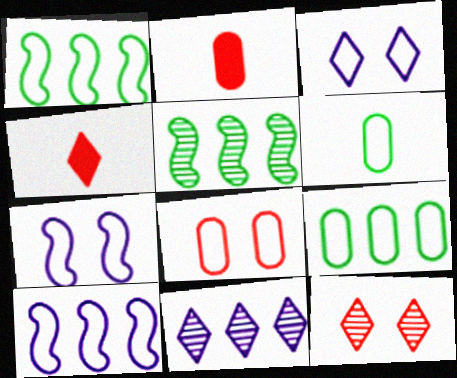[[2, 3, 5]]